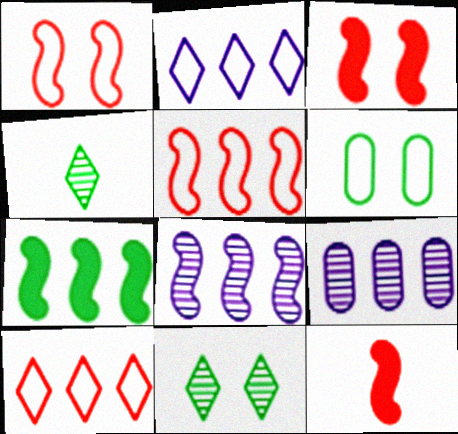[[4, 6, 7], 
[5, 7, 8], 
[7, 9, 10]]